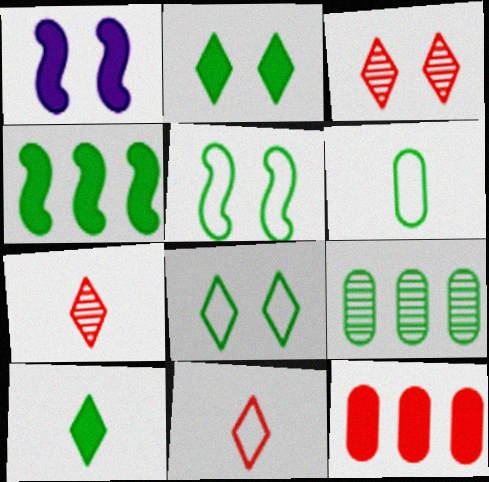[[1, 9, 11], 
[1, 10, 12], 
[5, 9, 10]]